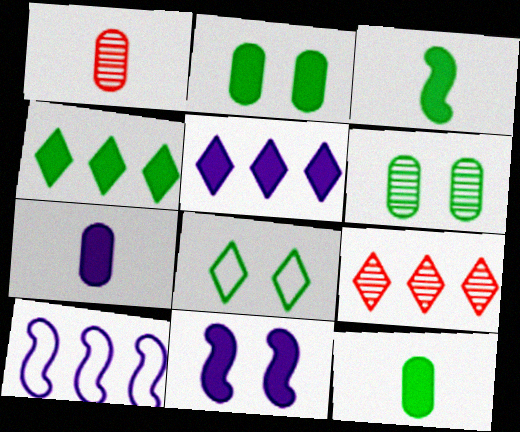[[2, 3, 4], 
[5, 7, 11]]